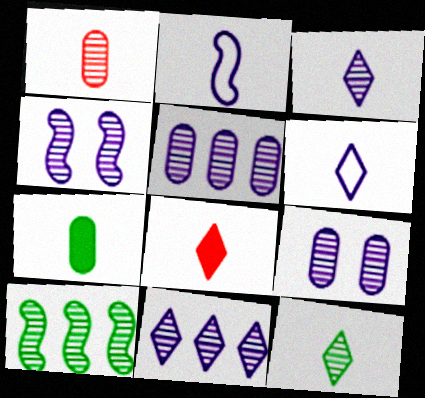[[3, 4, 5], 
[6, 8, 12]]